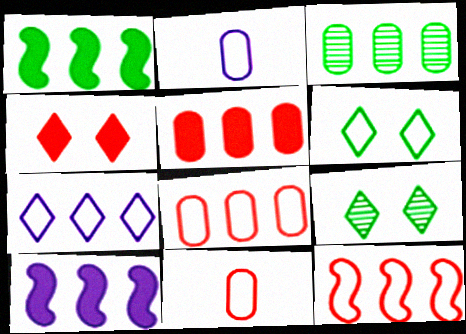[[2, 6, 12], 
[9, 10, 11]]